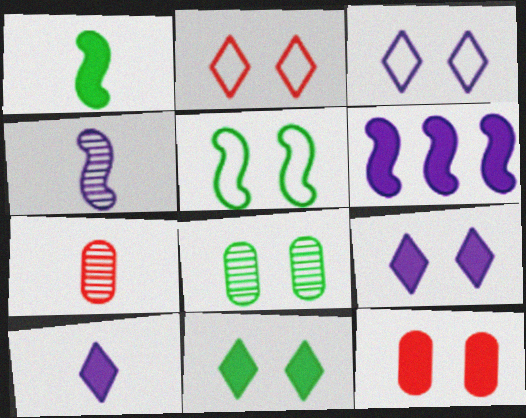[[5, 8, 11]]